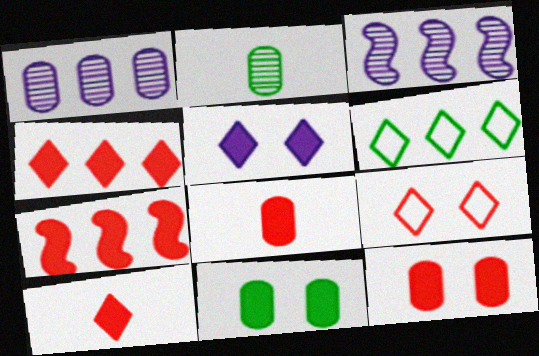[[1, 6, 7], 
[7, 10, 12]]